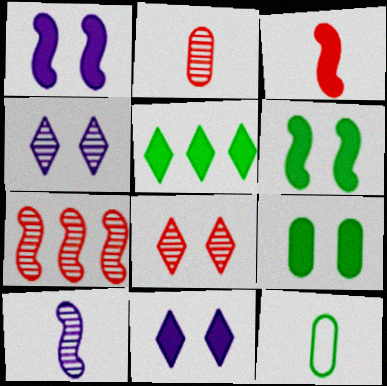[[2, 7, 8], 
[7, 11, 12]]